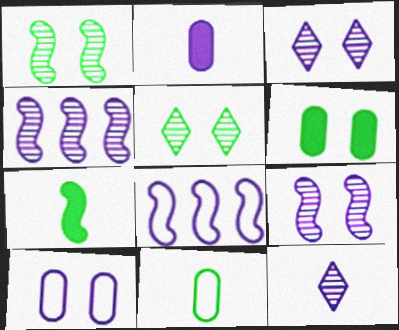[[2, 3, 8]]